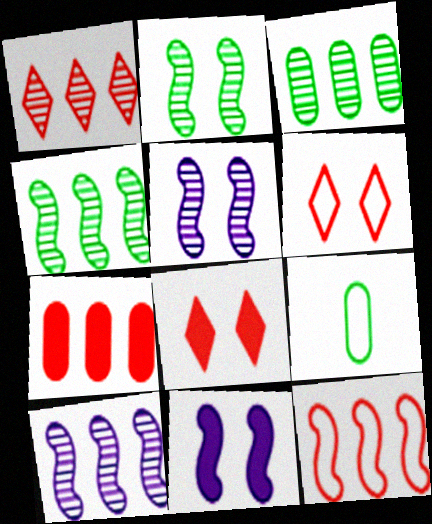[[1, 3, 10], 
[1, 7, 12], 
[1, 9, 11], 
[8, 9, 10]]